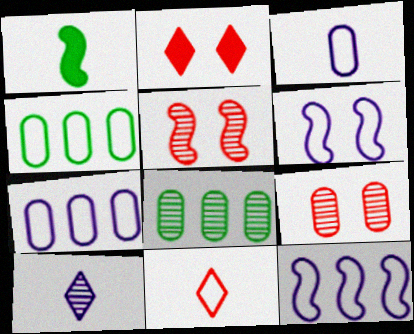[[1, 5, 12], 
[4, 6, 11], 
[5, 8, 10]]